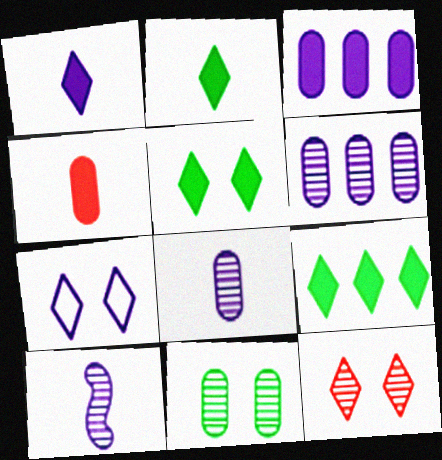[[2, 5, 9], 
[3, 7, 10], 
[5, 7, 12]]